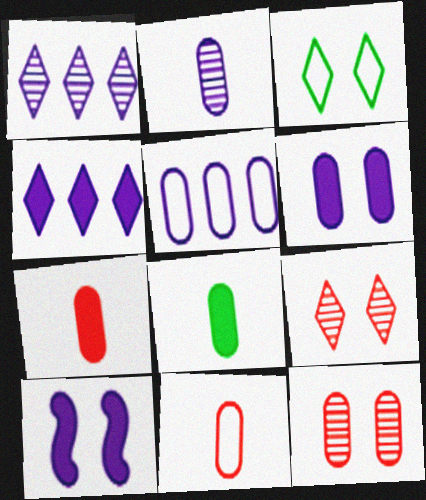[[2, 5, 6], 
[2, 8, 11], 
[3, 10, 12], 
[5, 8, 12]]